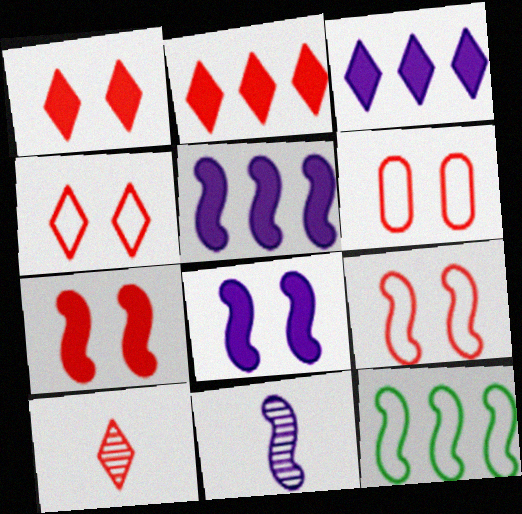[[2, 4, 10], 
[4, 6, 9], 
[7, 11, 12]]